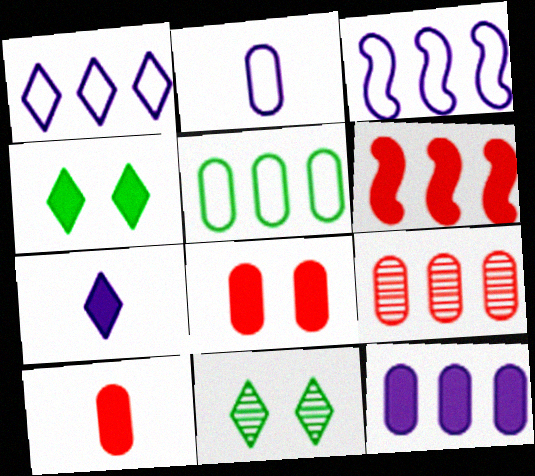[[2, 6, 11], 
[3, 10, 11], 
[5, 9, 12]]